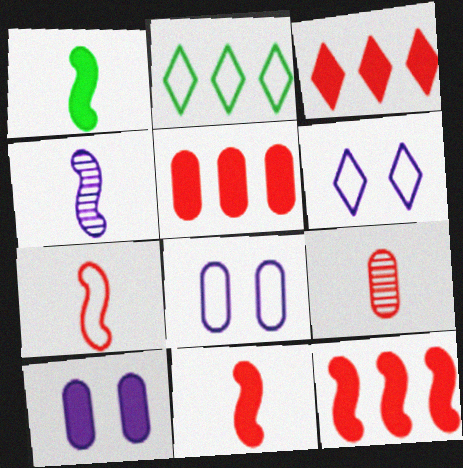[[1, 3, 10], 
[1, 4, 7], 
[2, 7, 8], 
[3, 5, 12]]